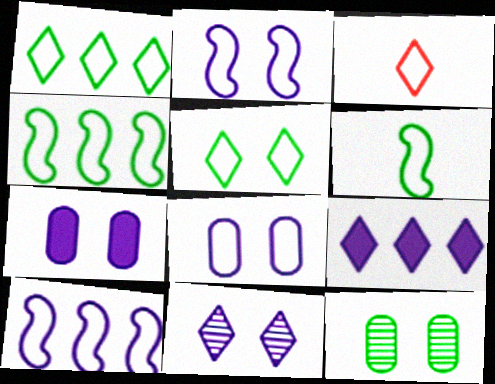[[2, 7, 11], 
[3, 4, 8]]